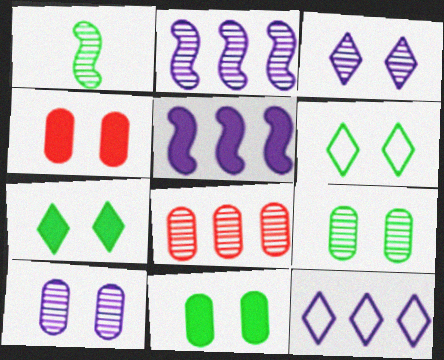[[1, 3, 8], 
[1, 4, 12]]